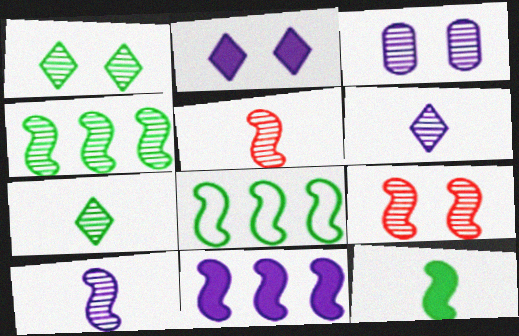[[1, 3, 9], 
[4, 9, 10]]